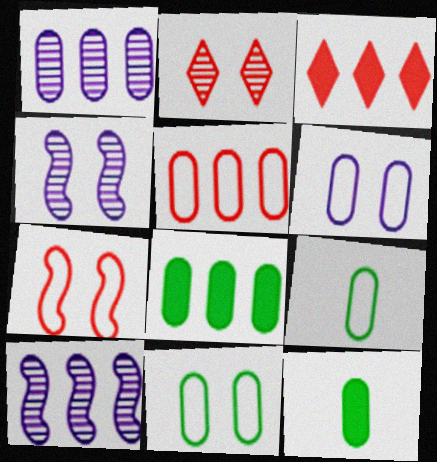[[1, 5, 8], 
[3, 4, 9], 
[5, 6, 9]]